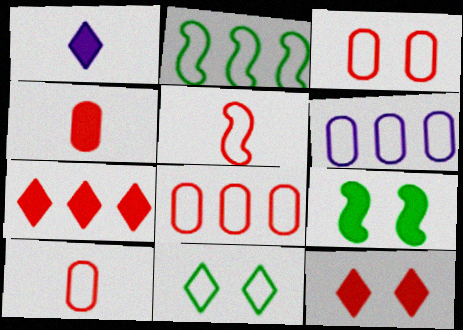[[3, 8, 10], 
[5, 6, 11]]